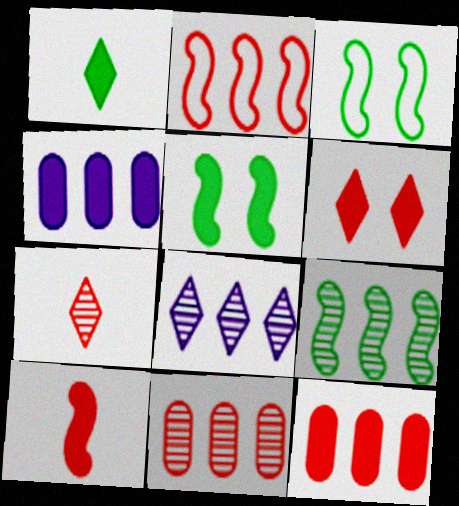[[3, 4, 7], 
[6, 10, 12], 
[8, 9, 11]]